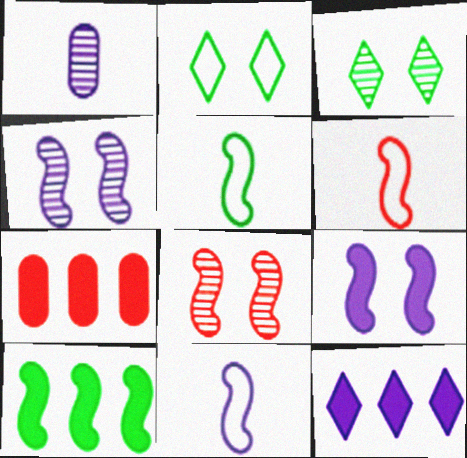[[3, 7, 11], 
[4, 6, 10], 
[5, 6, 11], 
[7, 10, 12], 
[8, 10, 11]]